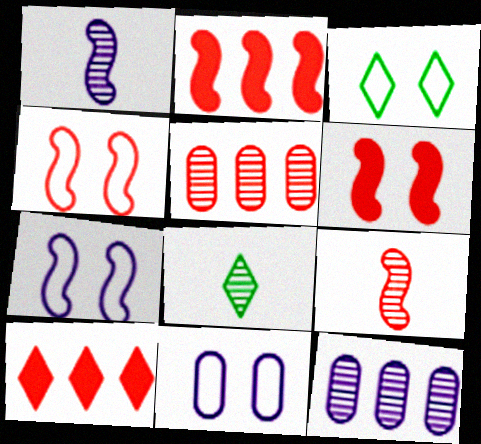[[2, 4, 9], 
[2, 8, 11], 
[3, 4, 11]]